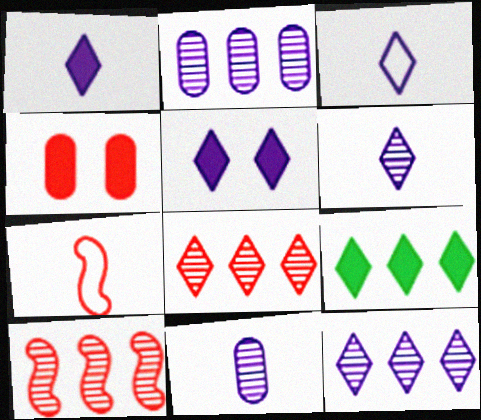[[1, 3, 6], 
[3, 5, 12], 
[4, 7, 8]]